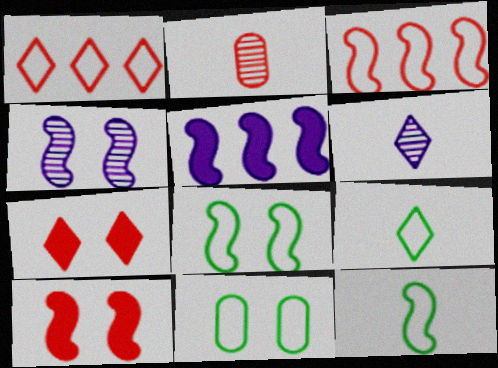[[1, 2, 10], 
[2, 3, 7], 
[4, 7, 11], 
[4, 8, 10]]